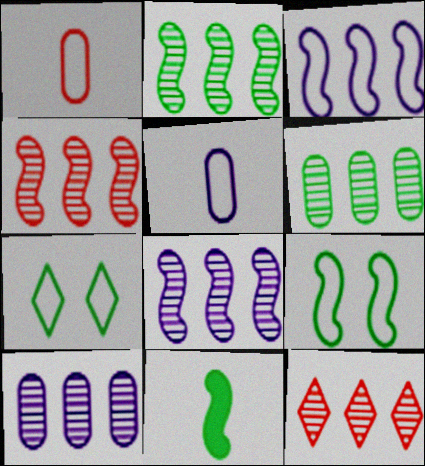[[1, 3, 7], 
[2, 4, 8], 
[2, 9, 11], 
[2, 10, 12], 
[6, 7, 11], 
[6, 8, 12]]